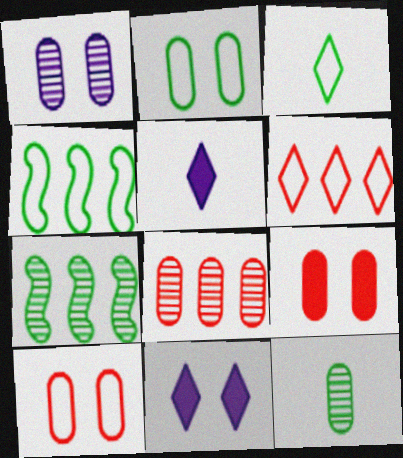[[1, 2, 9], 
[1, 8, 12], 
[2, 3, 4], 
[5, 7, 10]]